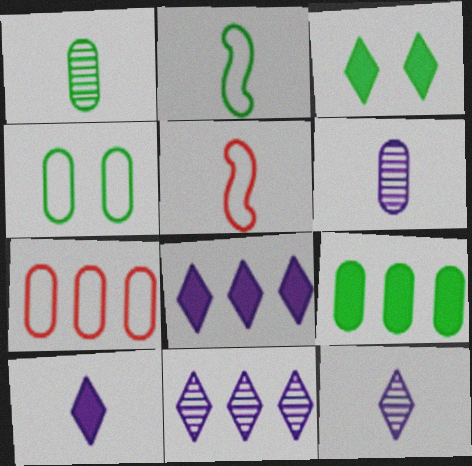[[1, 4, 9], 
[1, 5, 10]]